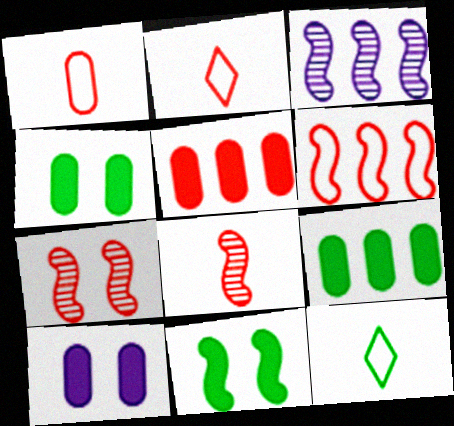[[2, 3, 4], 
[2, 5, 7]]